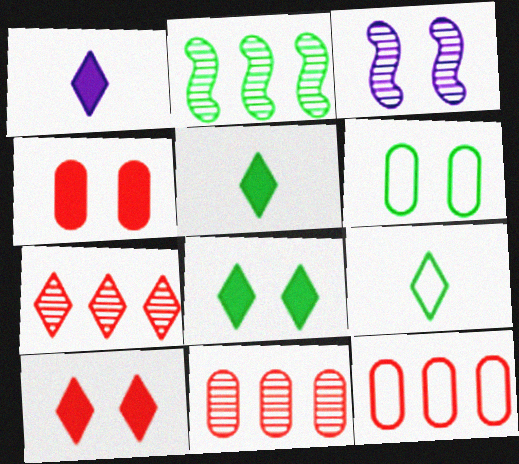[[2, 5, 6], 
[3, 5, 12], 
[3, 6, 10]]